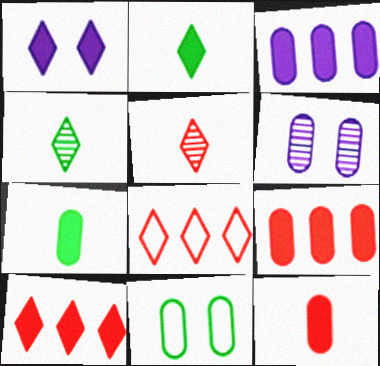[[1, 2, 10], 
[1, 4, 8]]